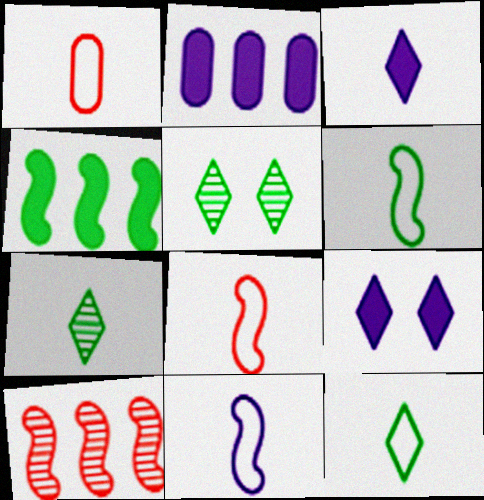[[1, 11, 12], 
[2, 5, 8], 
[6, 8, 11]]